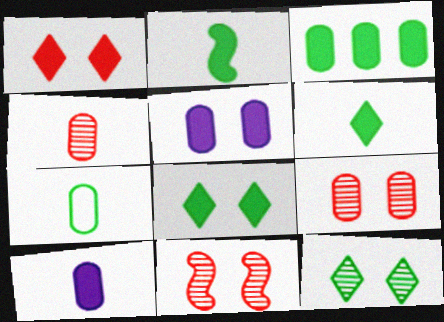[[2, 3, 8], 
[4, 7, 10]]